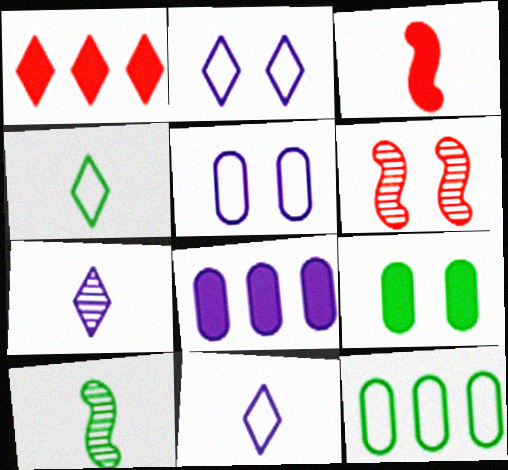[[1, 5, 10], 
[2, 6, 9], 
[4, 6, 8]]